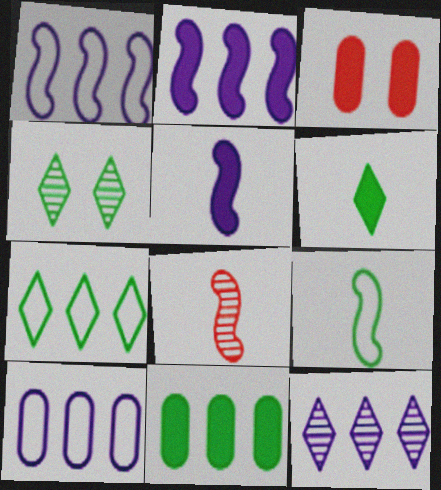[[2, 3, 6], 
[2, 10, 12], 
[3, 9, 12], 
[4, 6, 7], 
[4, 9, 11], 
[5, 8, 9]]